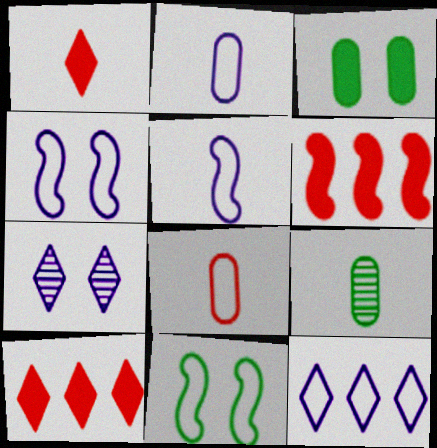[[1, 5, 9], 
[2, 4, 12], 
[4, 9, 10], 
[8, 11, 12]]